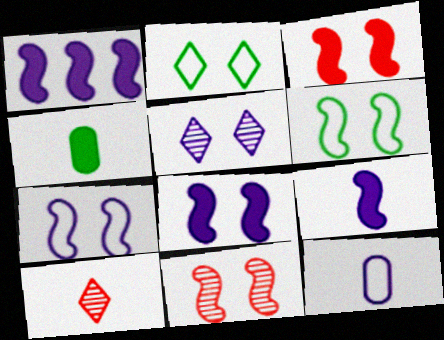[[1, 5, 12], 
[1, 8, 9], 
[6, 8, 11]]